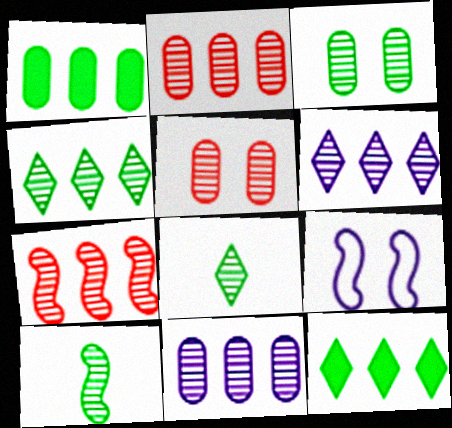[[3, 4, 10], 
[4, 7, 11], 
[5, 6, 10]]